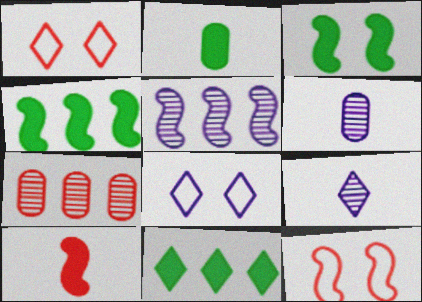[[1, 2, 5], 
[1, 4, 6], 
[1, 7, 10], 
[1, 9, 11], 
[2, 3, 11], 
[6, 11, 12]]